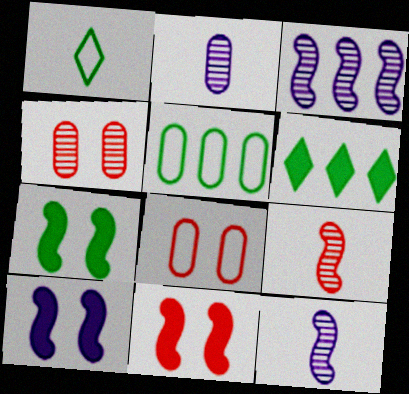[[6, 8, 12], 
[7, 10, 11]]